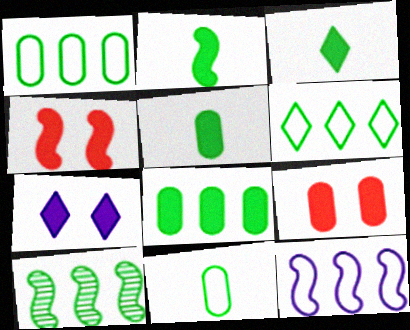[[2, 3, 5], 
[6, 8, 10]]